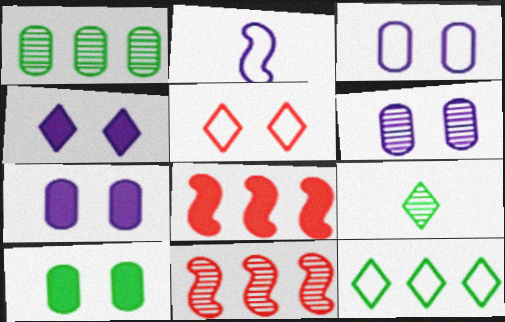[[3, 6, 7], 
[3, 8, 9], 
[6, 9, 11]]